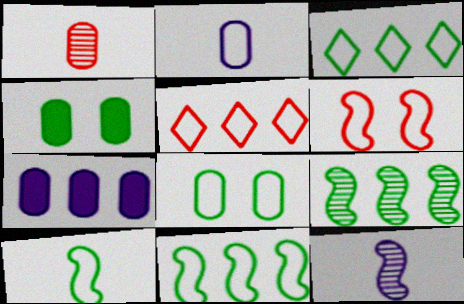[[1, 7, 8], 
[2, 3, 6], 
[3, 8, 10], 
[4, 5, 12], 
[5, 7, 9]]